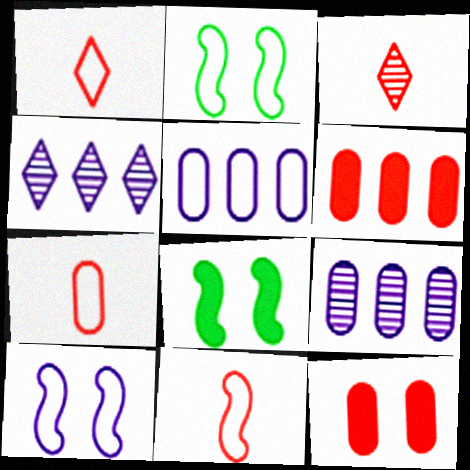[[1, 2, 5], 
[1, 7, 11], 
[1, 8, 9], 
[3, 5, 8], 
[4, 7, 8]]